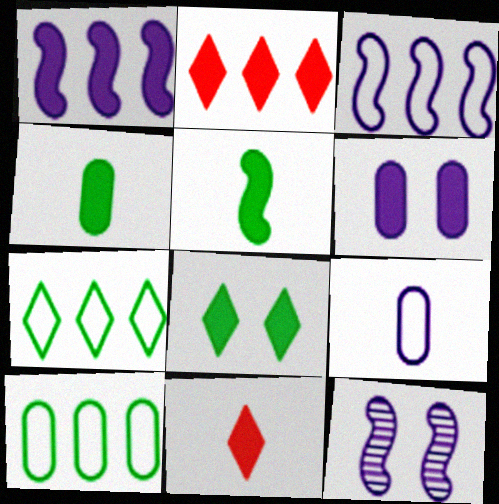[[2, 5, 6], 
[10, 11, 12]]